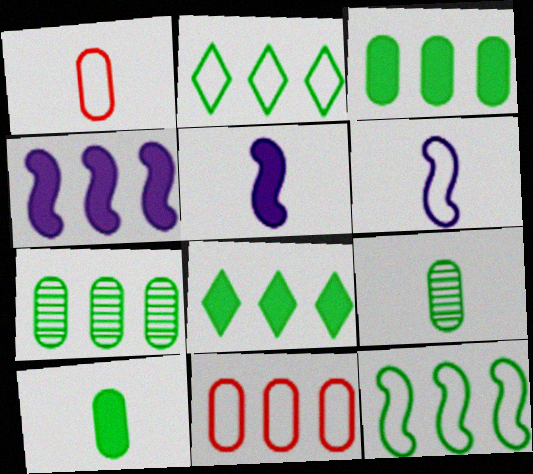[[7, 8, 12]]